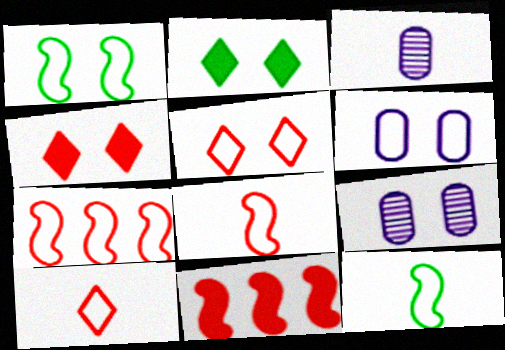[[1, 4, 9], 
[1, 5, 6], 
[2, 3, 7]]